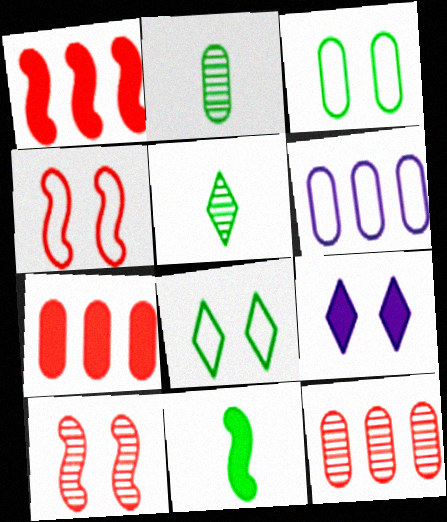[[3, 9, 10], 
[7, 9, 11]]